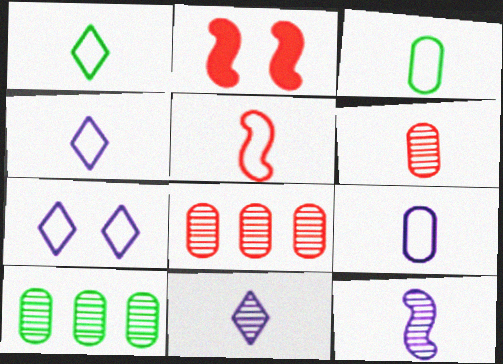[[1, 5, 9], 
[2, 4, 10], 
[3, 4, 5]]